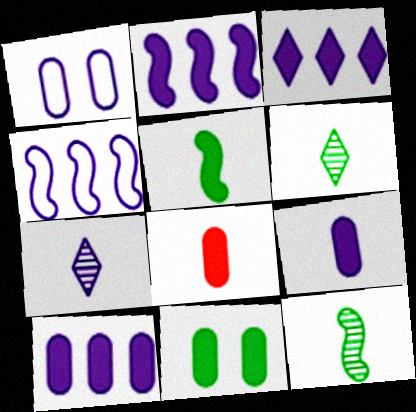[[1, 2, 7], 
[2, 3, 10], 
[8, 10, 11]]